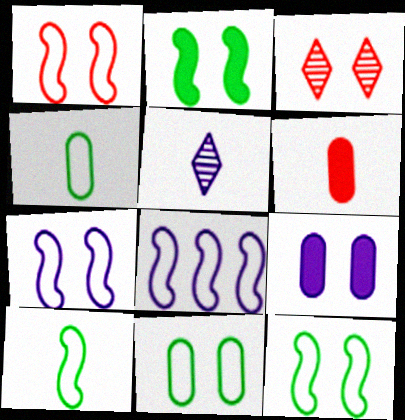[[1, 7, 12], 
[1, 8, 10], 
[3, 9, 12], 
[5, 6, 10], 
[5, 8, 9]]